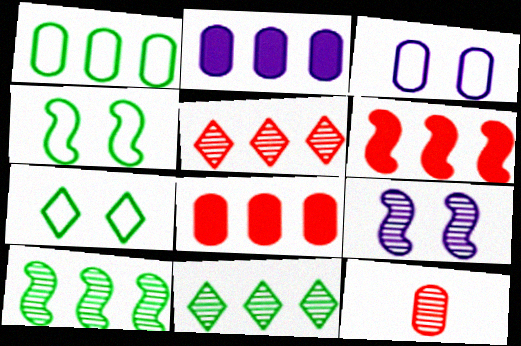[[9, 11, 12]]